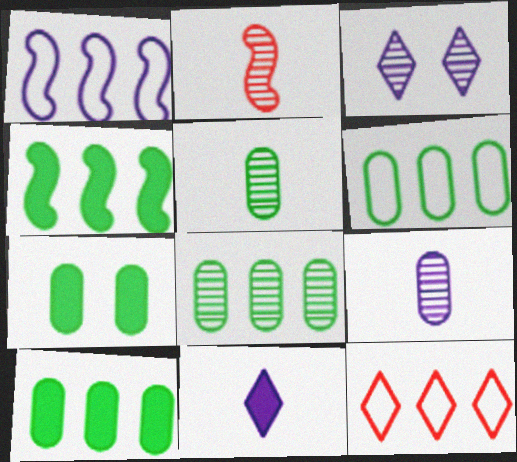[[1, 6, 12], 
[2, 3, 8], 
[5, 6, 7], 
[6, 8, 10]]